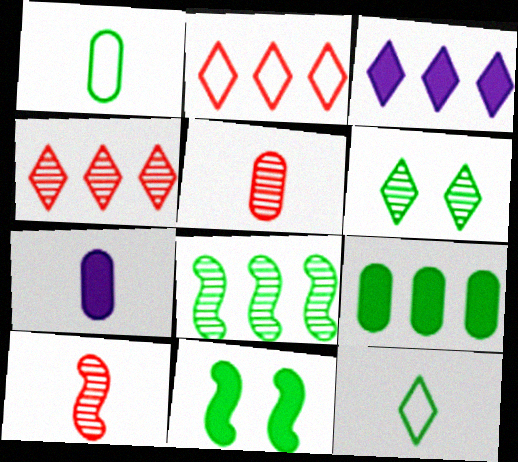[[1, 5, 7], 
[7, 10, 12]]